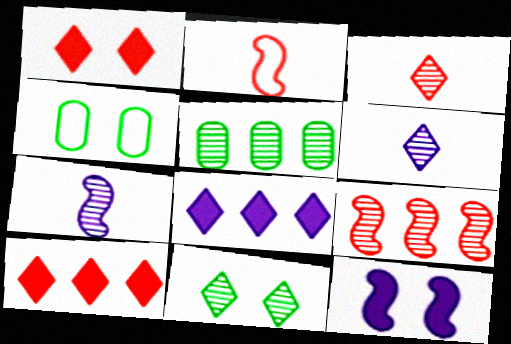[[4, 7, 10]]